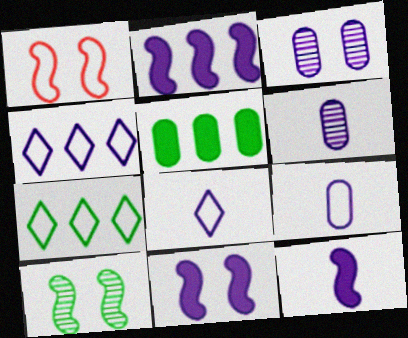[[1, 7, 9], 
[1, 10, 11], 
[2, 3, 8], 
[2, 11, 12], 
[3, 4, 12], 
[4, 6, 11], 
[6, 8, 12]]